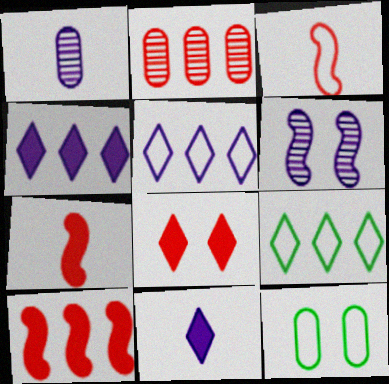[[2, 3, 8], 
[3, 5, 12], 
[6, 8, 12]]